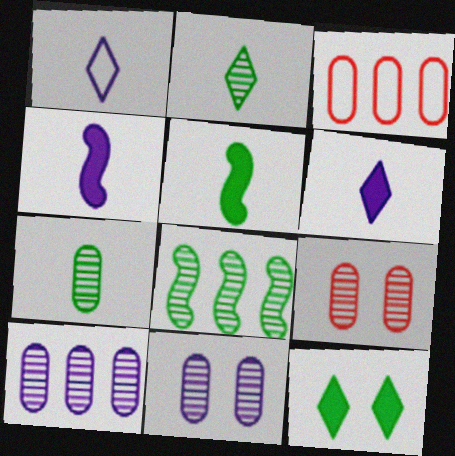[[7, 9, 10]]